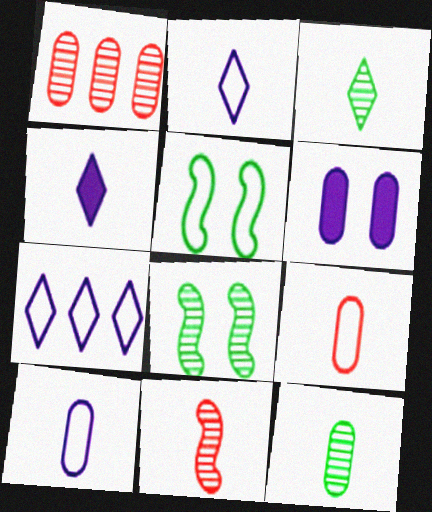[[1, 4, 5], 
[5, 7, 9]]